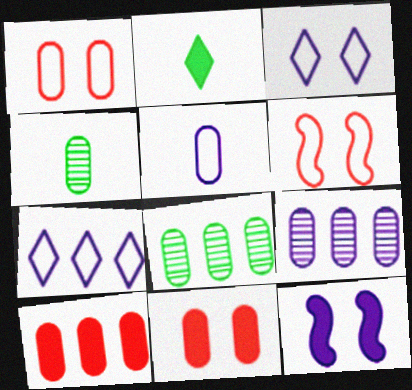[[2, 6, 9], 
[2, 10, 12], 
[5, 8, 11]]